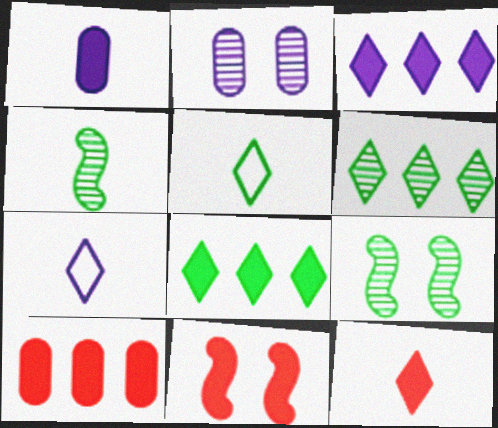[[1, 8, 11], 
[7, 9, 10], 
[10, 11, 12]]